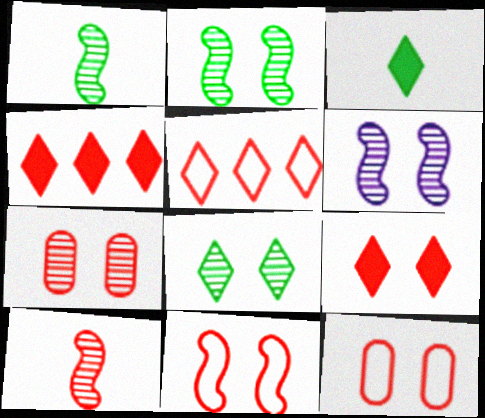[[4, 10, 12], 
[6, 7, 8], 
[7, 9, 11]]